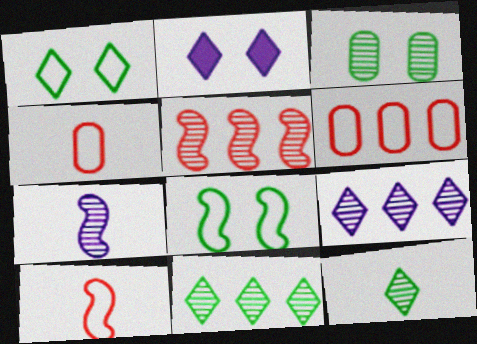[]